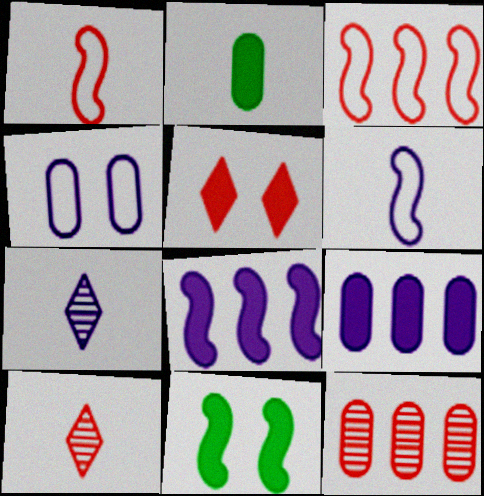[[1, 2, 7], 
[1, 5, 12], 
[2, 4, 12], 
[2, 5, 8], 
[2, 6, 10], 
[4, 7, 8]]